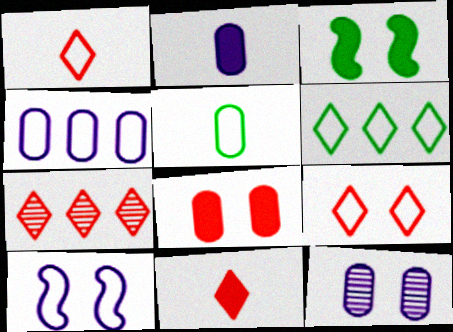[[2, 4, 12], 
[3, 9, 12], 
[7, 9, 11]]